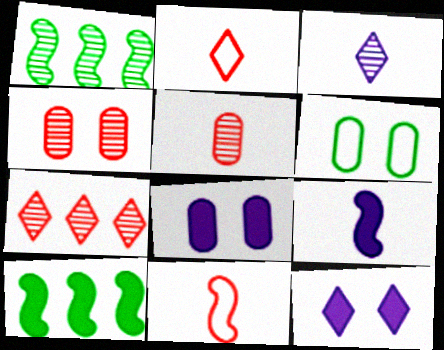[[1, 2, 8], 
[1, 3, 4], 
[4, 6, 8], 
[6, 7, 9]]